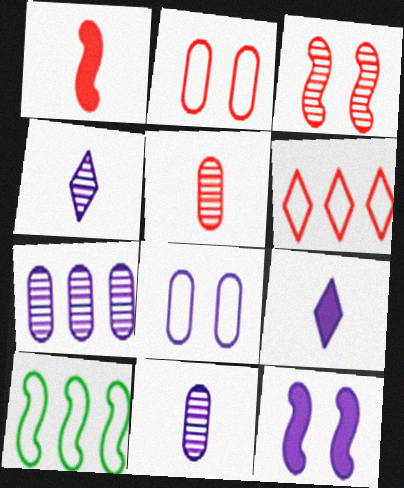[]